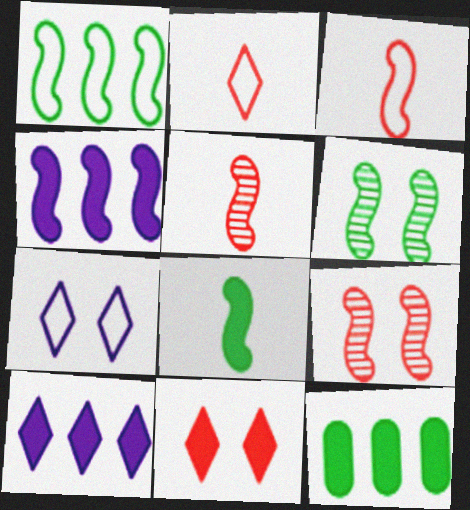[[1, 6, 8], 
[3, 4, 6], 
[5, 7, 12]]